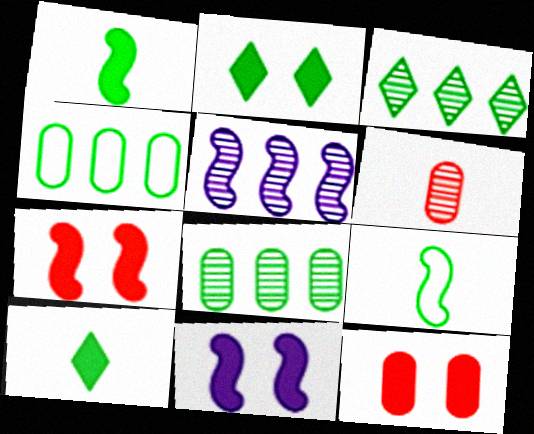[[2, 8, 9], 
[2, 11, 12], 
[5, 7, 9]]